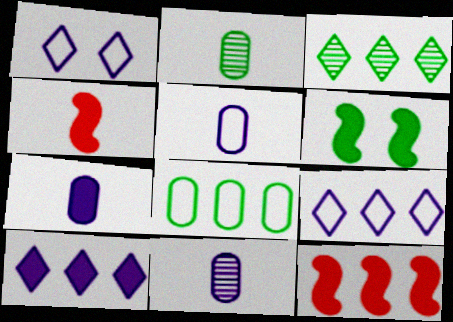[[1, 2, 12], 
[5, 7, 11]]